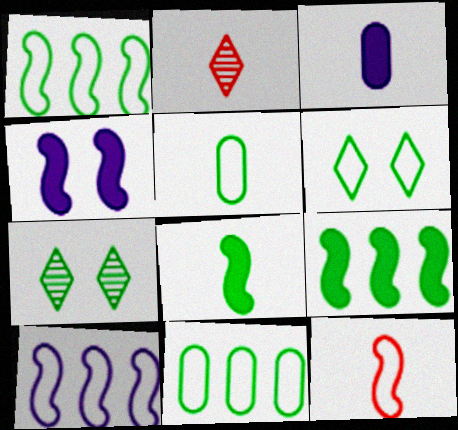[[1, 5, 6], 
[2, 4, 11], 
[5, 7, 9], 
[7, 8, 11]]